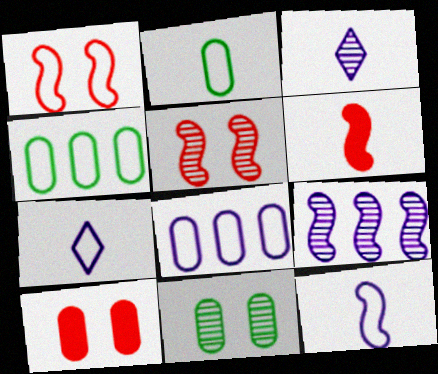[[1, 4, 7], 
[2, 3, 6]]